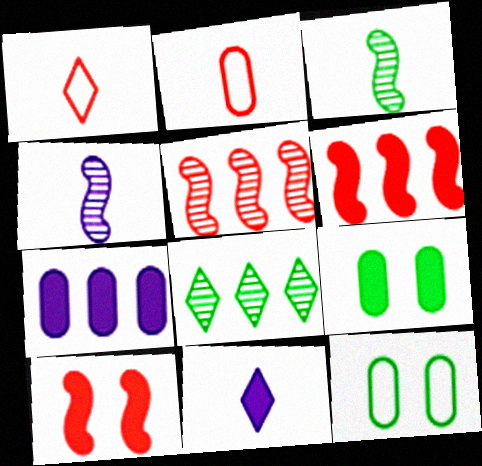[[2, 3, 11], 
[5, 11, 12], 
[6, 9, 11]]